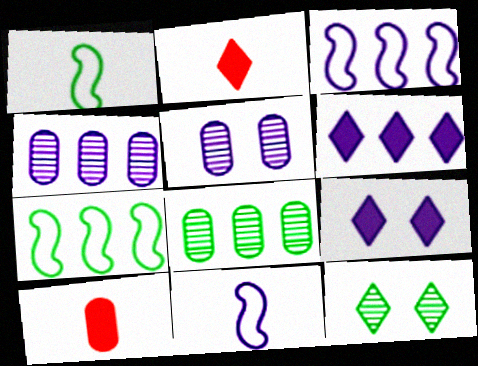[[2, 5, 7], 
[3, 4, 6], 
[3, 10, 12], 
[4, 9, 11], 
[5, 6, 11]]